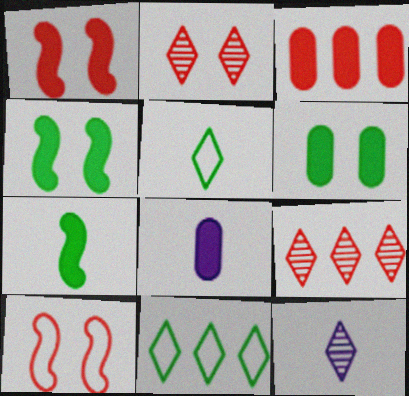[[3, 6, 8]]